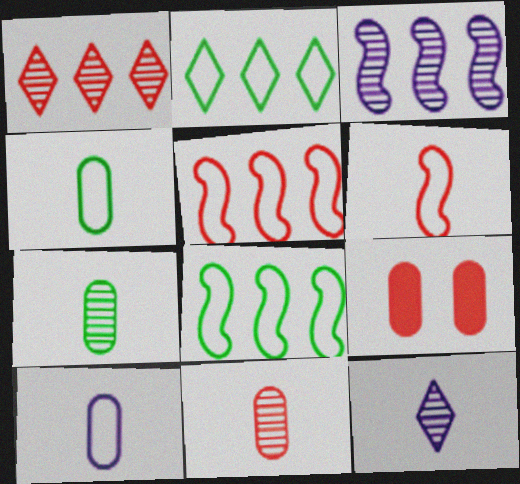[[1, 6, 9], 
[8, 9, 12]]